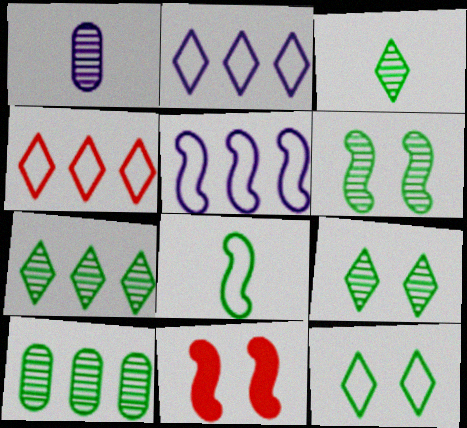[[3, 6, 10], 
[3, 7, 9]]